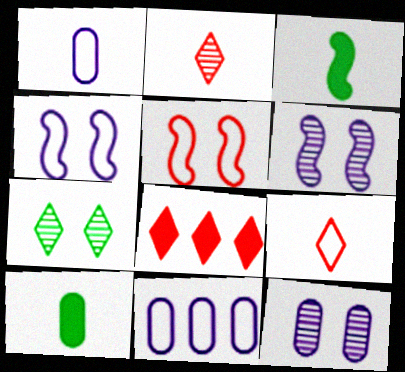[[1, 2, 3]]